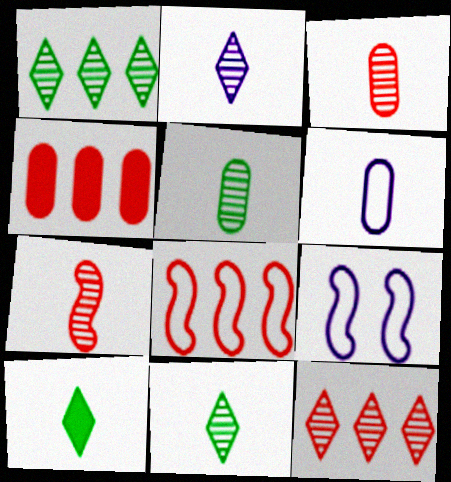[[2, 5, 7], 
[4, 8, 12], 
[4, 9, 11], 
[6, 7, 10]]